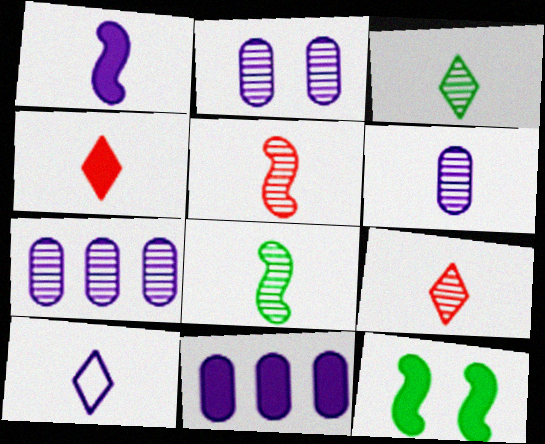[[1, 6, 10], 
[2, 6, 7], 
[3, 4, 10], 
[3, 5, 6], 
[4, 11, 12], 
[6, 8, 9]]